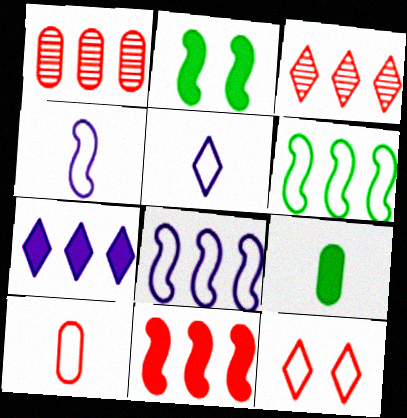[[1, 2, 5], 
[1, 6, 7]]